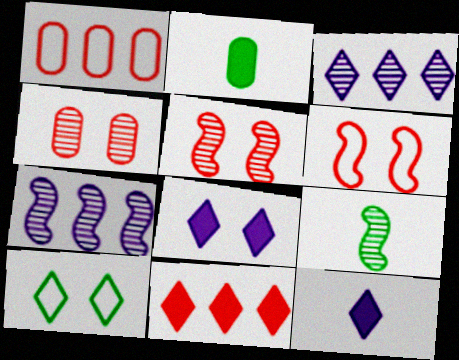[[1, 8, 9], 
[2, 3, 6], 
[3, 4, 9], 
[5, 7, 9]]